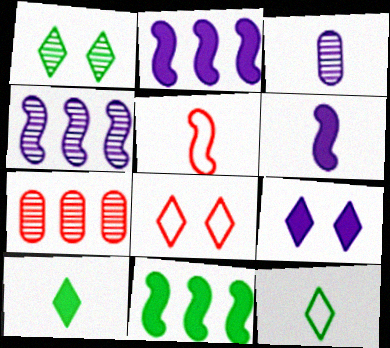[[1, 8, 9], 
[3, 5, 10], 
[3, 8, 11]]